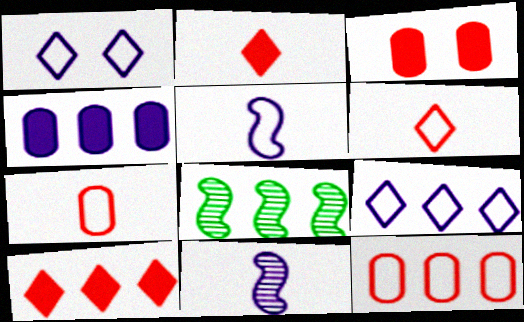[[1, 4, 11]]